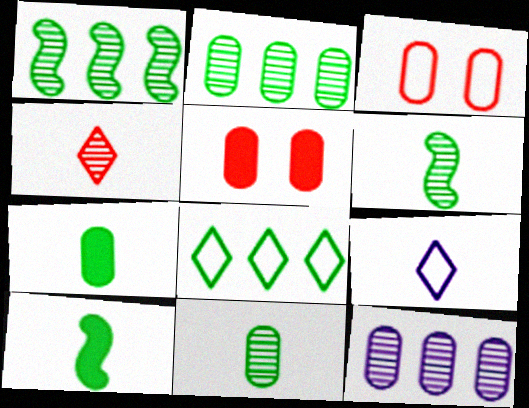[[1, 5, 9], 
[3, 7, 12]]